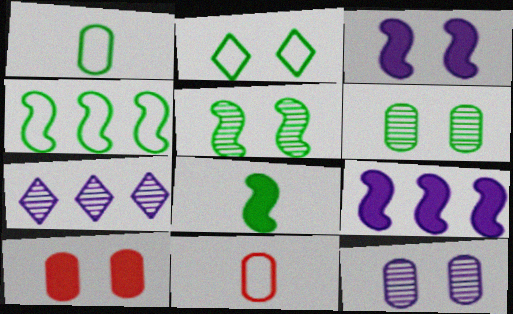[[1, 2, 4], 
[4, 5, 8]]